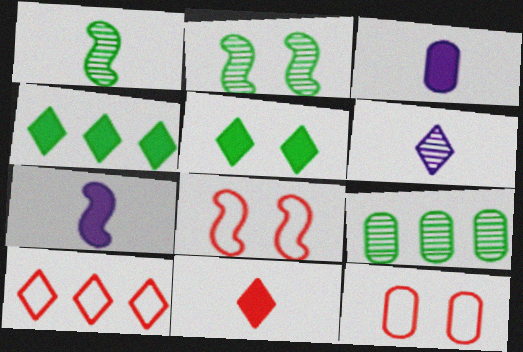[[2, 3, 10], 
[3, 9, 12], 
[5, 6, 10]]